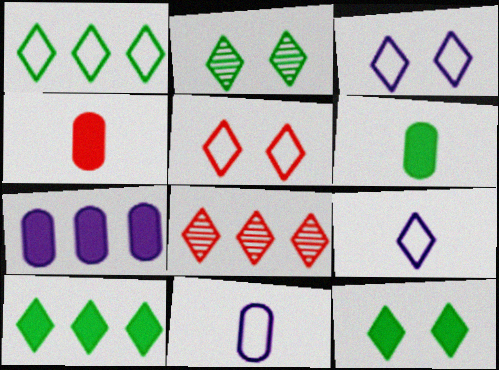[[1, 5, 9], 
[8, 9, 12]]